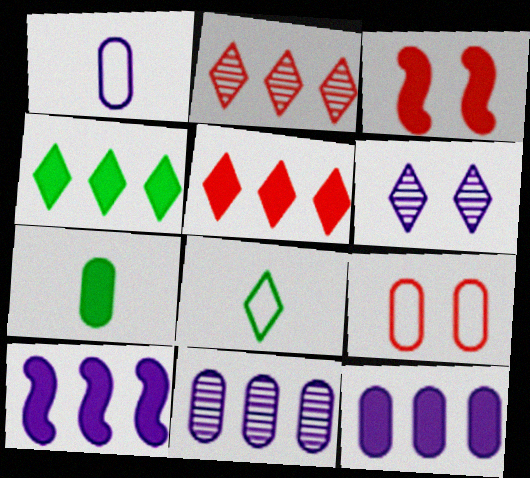[[1, 6, 10], 
[3, 8, 11], 
[5, 6, 8], 
[7, 9, 11]]